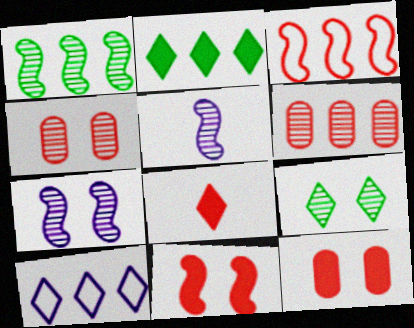[[3, 4, 8], 
[4, 7, 9], 
[5, 6, 9], 
[8, 9, 10]]